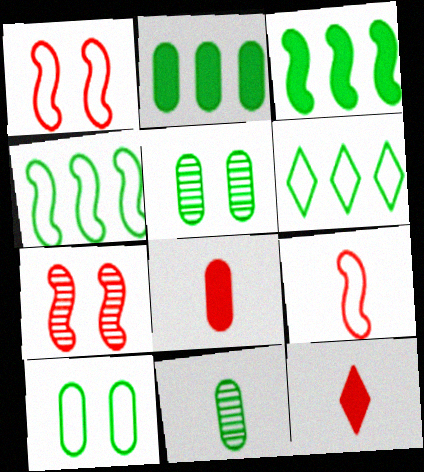[[2, 10, 11]]